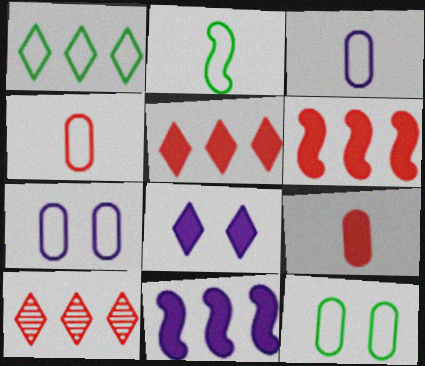[[1, 2, 12]]